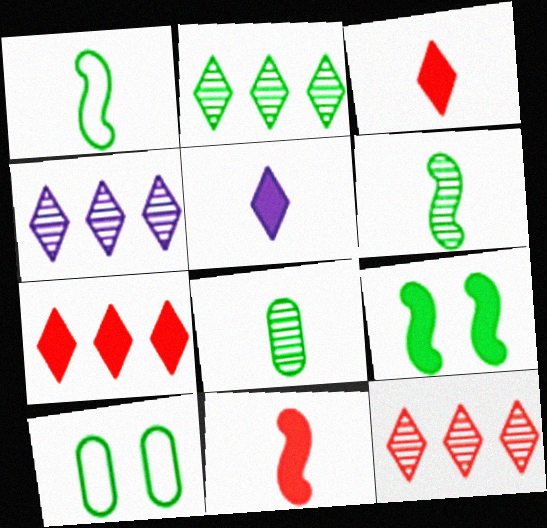[[2, 4, 12], 
[4, 10, 11]]